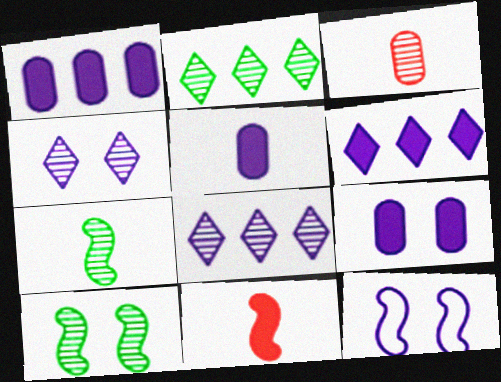[[1, 5, 9], 
[3, 8, 10], 
[4, 9, 12], 
[5, 8, 12]]